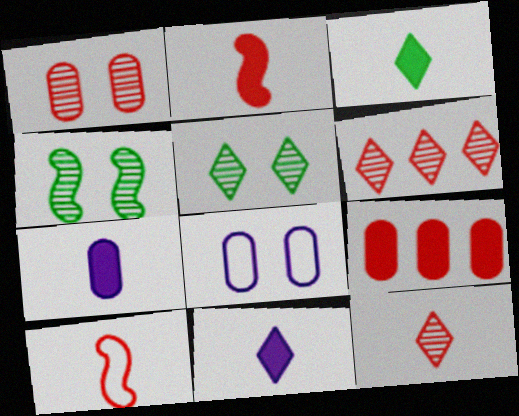[[2, 3, 7]]